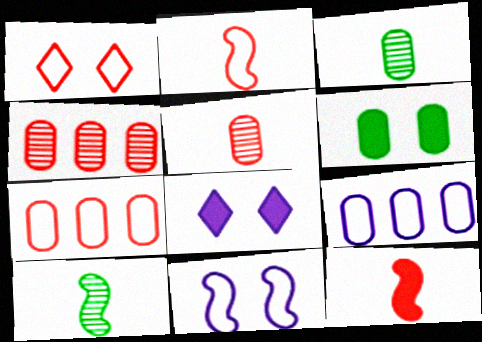[[1, 2, 7], 
[1, 4, 12], 
[5, 6, 9], 
[7, 8, 10]]